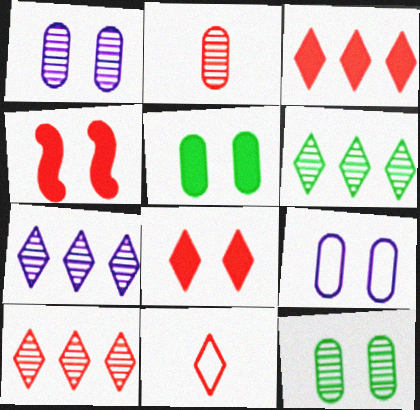[[6, 7, 10], 
[8, 10, 11]]